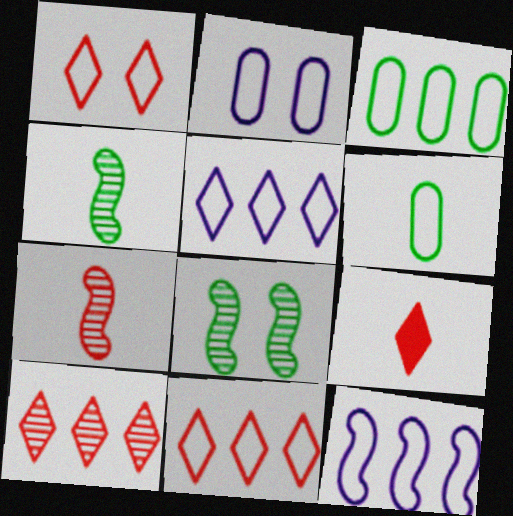[[1, 6, 12], 
[1, 9, 10], 
[3, 11, 12]]